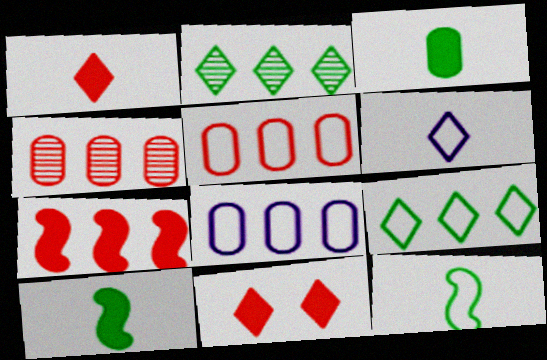[[2, 6, 11], 
[2, 7, 8]]